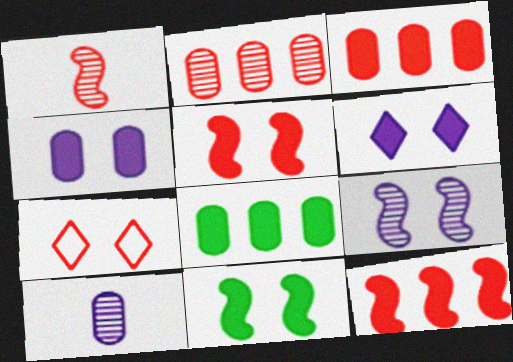[[1, 3, 7]]